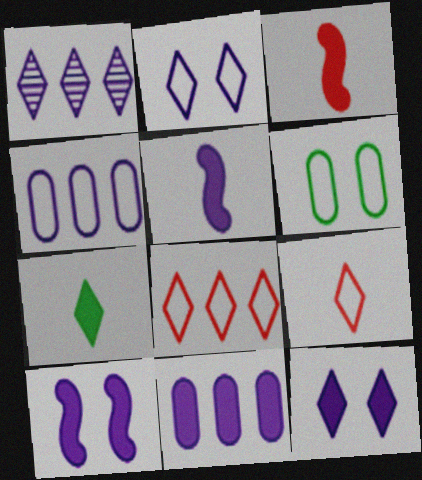[[1, 3, 6], 
[5, 11, 12]]